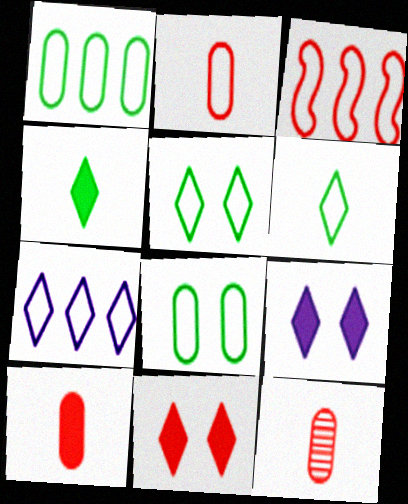[[1, 3, 7], 
[2, 10, 12], 
[3, 11, 12]]